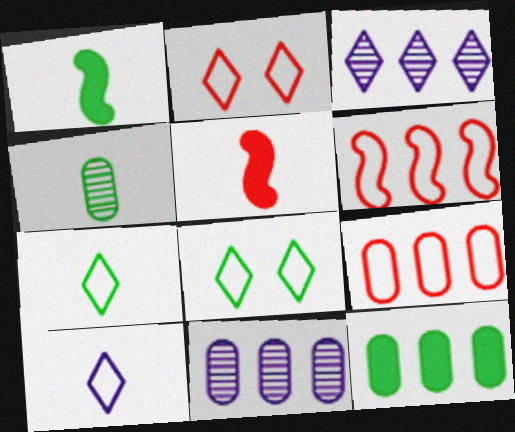[[1, 2, 11], 
[1, 4, 7], 
[3, 6, 12], 
[4, 5, 10], 
[5, 8, 11], 
[9, 11, 12]]